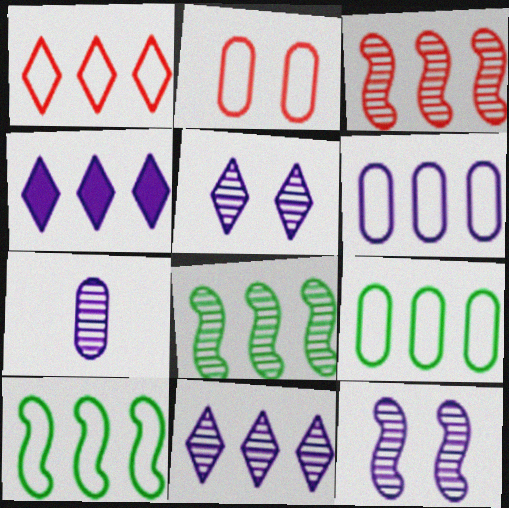[[1, 6, 10], 
[3, 4, 9], 
[7, 11, 12]]